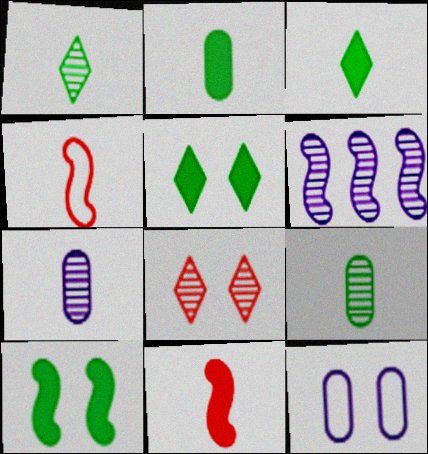[[3, 4, 7], 
[4, 6, 10], 
[6, 8, 9], 
[8, 10, 12]]